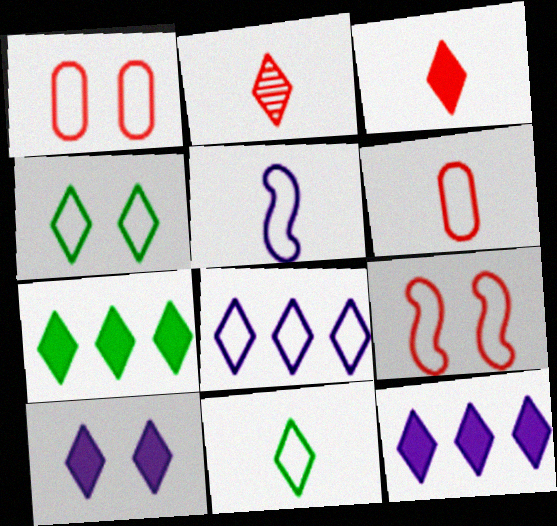[[2, 4, 12], 
[3, 7, 10], 
[5, 6, 11]]